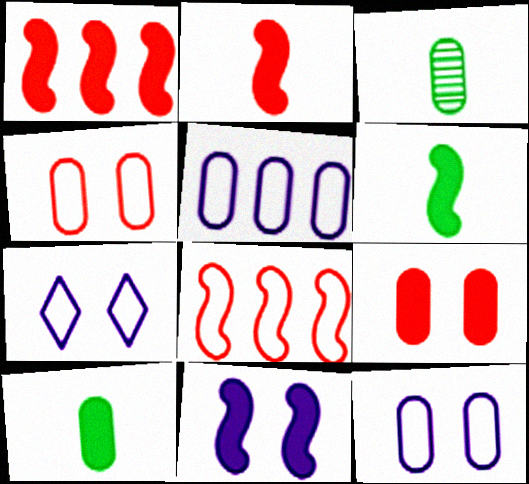[[1, 3, 7], 
[1, 6, 11], 
[3, 5, 9]]